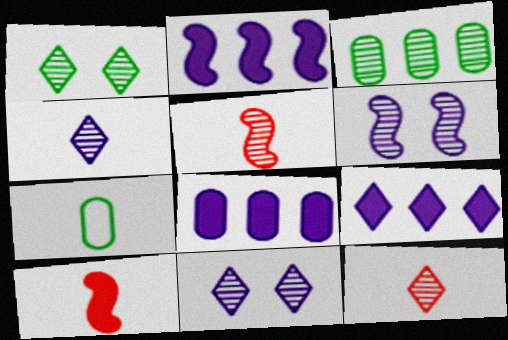[[2, 8, 9], 
[3, 5, 11], 
[3, 6, 12], 
[4, 7, 10]]